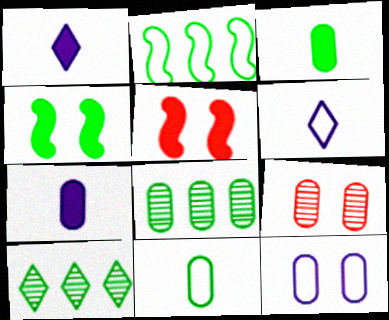[[1, 2, 9], 
[4, 10, 11], 
[5, 6, 8]]